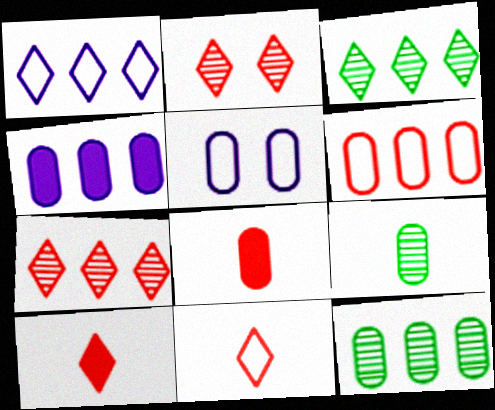[[4, 6, 12], 
[5, 8, 12]]